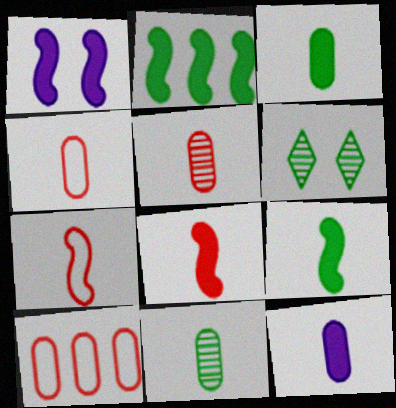[[1, 2, 8], 
[4, 11, 12]]